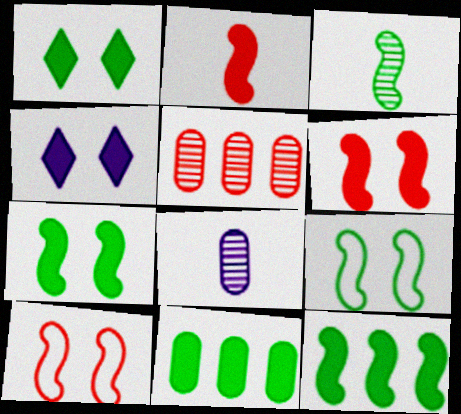[[2, 4, 11], 
[3, 9, 12]]